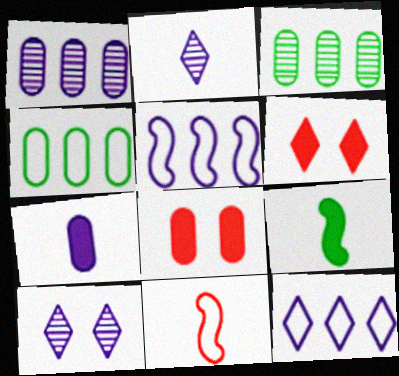[[5, 7, 10]]